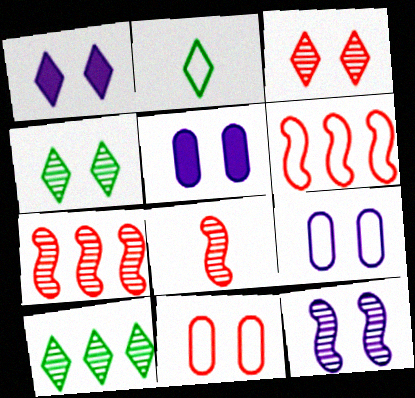[[1, 9, 12], 
[2, 5, 7], 
[2, 6, 9]]